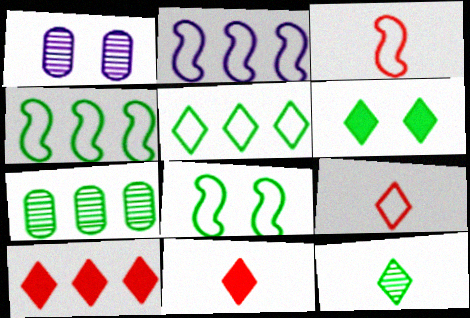[[1, 4, 11], 
[2, 3, 8], 
[2, 7, 10], 
[5, 6, 12]]